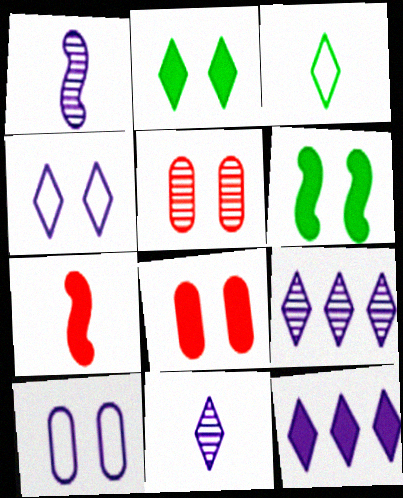[[1, 10, 12], 
[4, 5, 6], 
[4, 11, 12]]